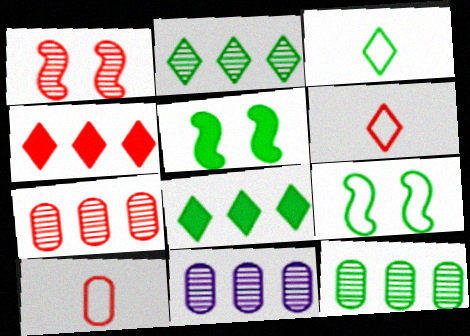[[1, 4, 10], 
[3, 5, 12], 
[5, 6, 11], 
[7, 11, 12]]